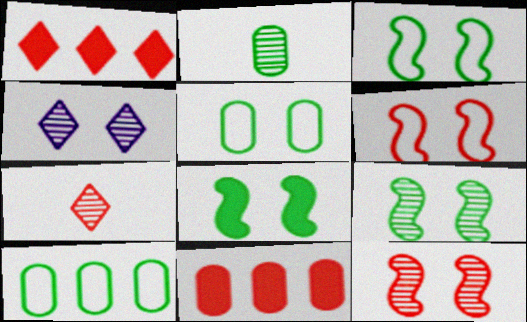[[3, 8, 9], 
[6, 7, 11]]